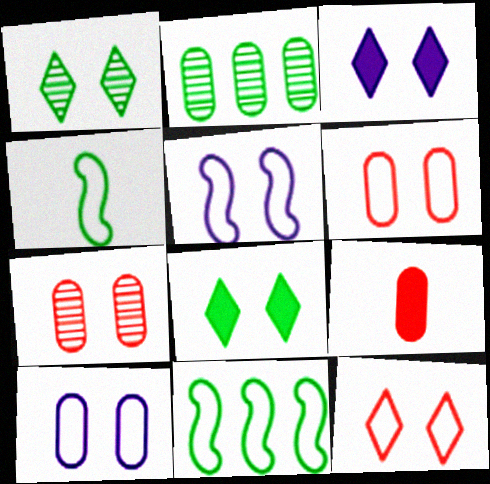[[1, 3, 12], 
[2, 4, 8], 
[2, 9, 10], 
[5, 7, 8]]